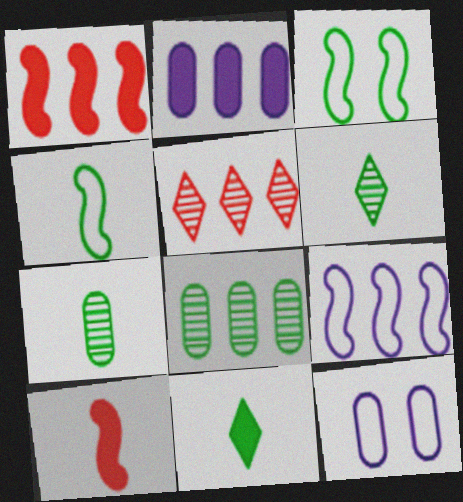[[1, 6, 12], 
[3, 8, 11], 
[4, 7, 11]]